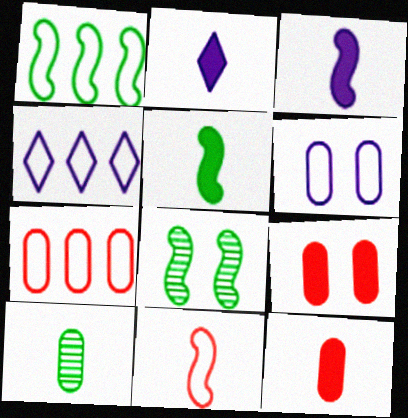[[1, 4, 7], 
[1, 5, 8], 
[2, 5, 12], 
[2, 7, 8], 
[2, 10, 11], 
[4, 8, 12]]